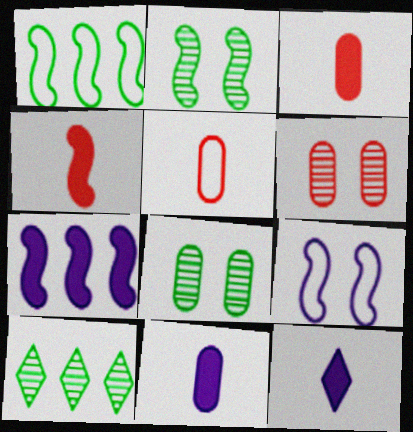[[1, 6, 12], 
[3, 9, 10]]